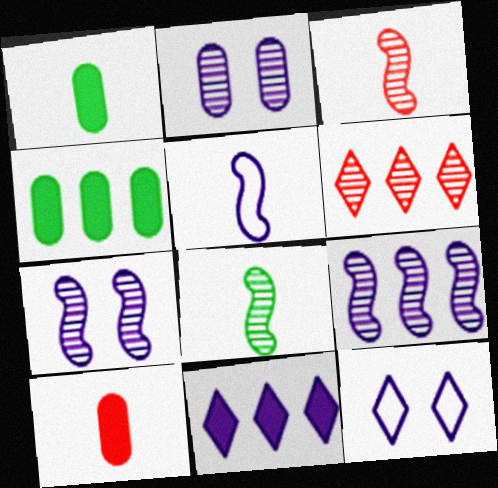[[2, 5, 11], 
[2, 6, 8], 
[3, 4, 12]]